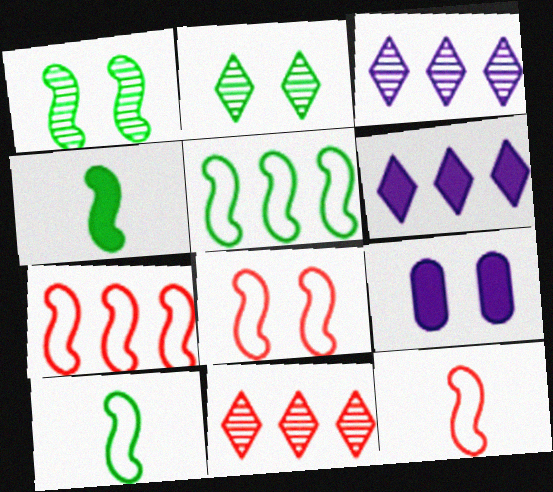[[1, 4, 5], 
[2, 8, 9], 
[7, 8, 12], 
[9, 10, 11]]